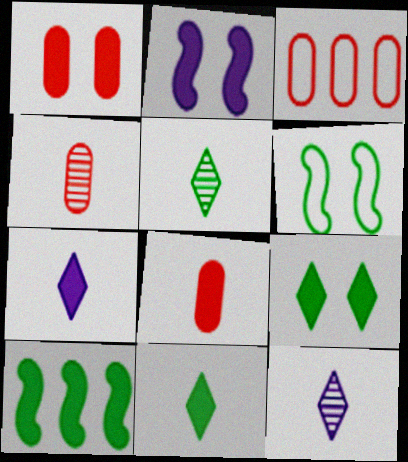[[1, 2, 9], 
[1, 3, 4], 
[1, 7, 10], 
[2, 3, 5]]